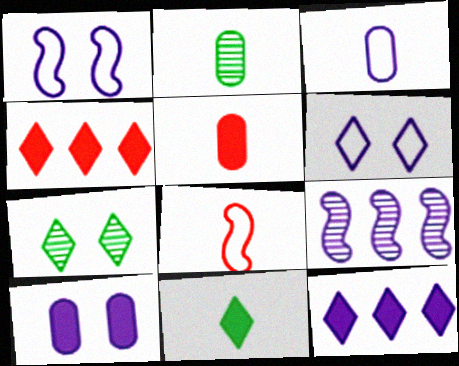[[1, 2, 4], 
[2, 3, 5]]